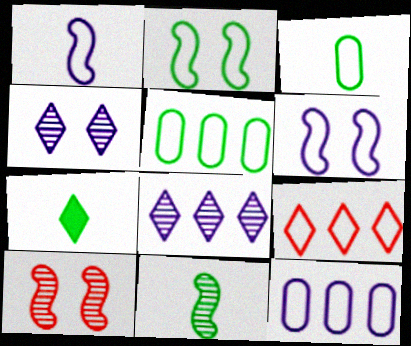[[3, 6, 9], 
[3, 7, 11], 
[4, 7, 9], 
[7, 10, 12]]